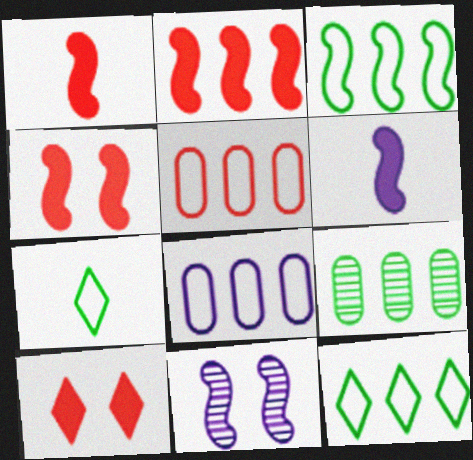[[1, 2, 4], 
[1, 3, 11]]